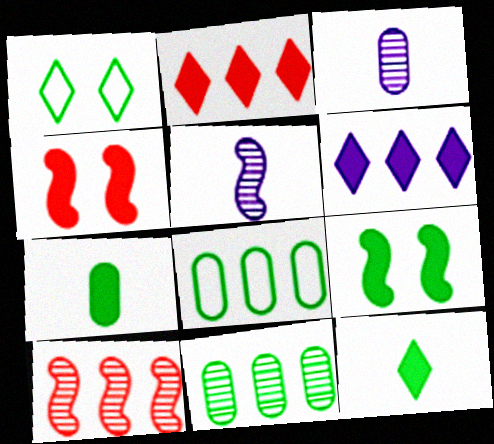[[4, 6, 7], 
[6, 8, 10]]